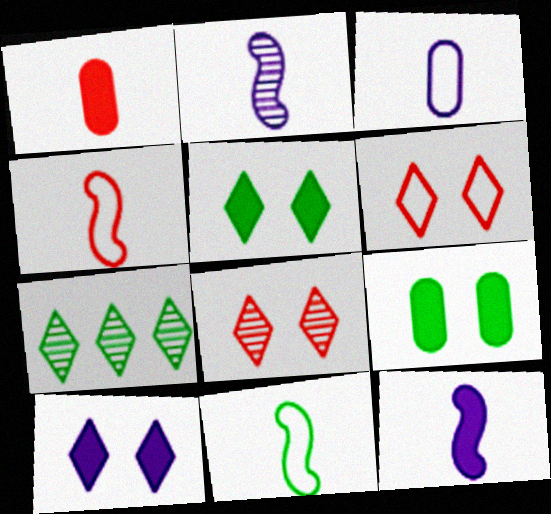[[7, 9, 11]]